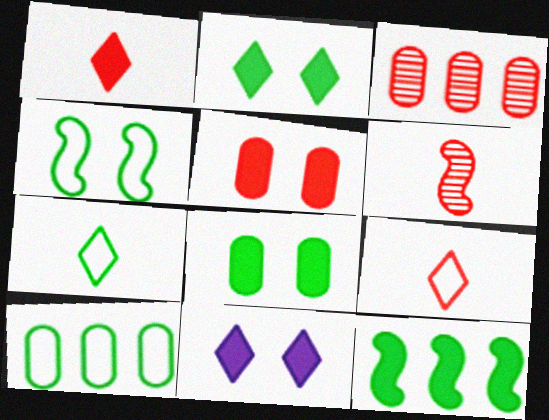[[4, 7, 10], 
[6, 10, 11]]